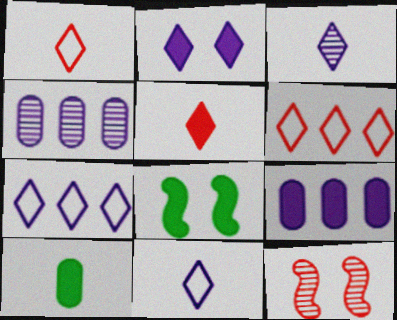[[1, 4, 8], 
[2, 3, 7], 
[5, 8, 9], 
[7, 10, 12]]